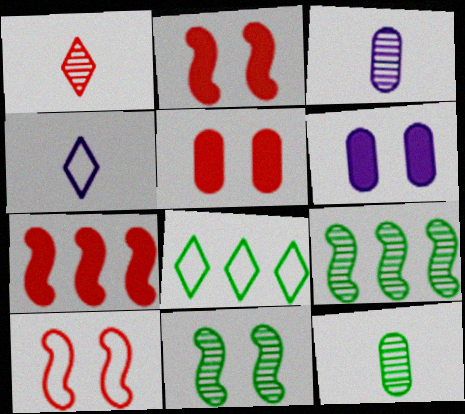[[2, 3, 8], 
[4, 5, 9]]